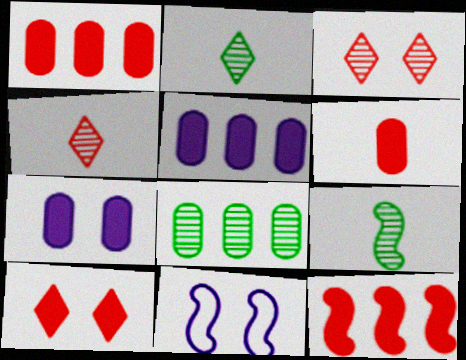[[1, 2, 11], 
[6, 10, 12], 
[9, 11, 12]]